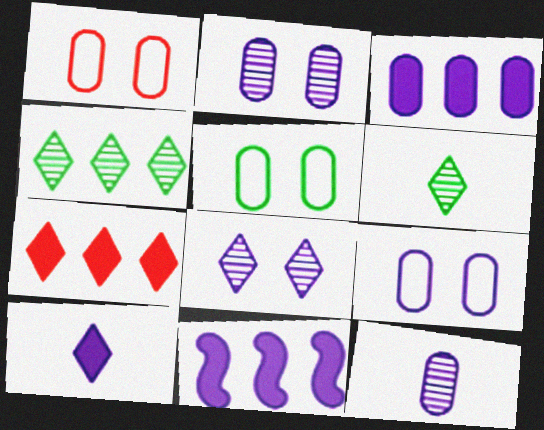[[1, 5, 9], 
[1, 6, 11], 
[3, 9, 12]]